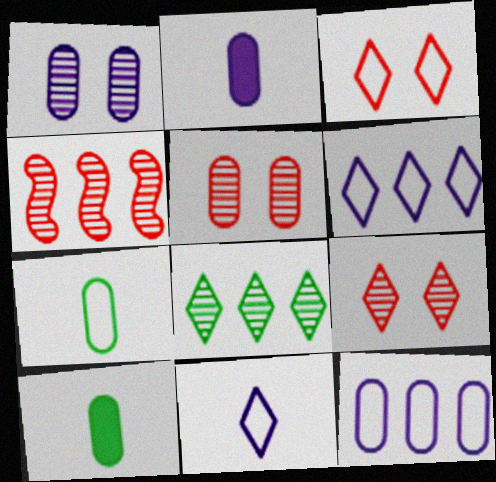[[1, 2, 12], 
[5, 10, 12]]